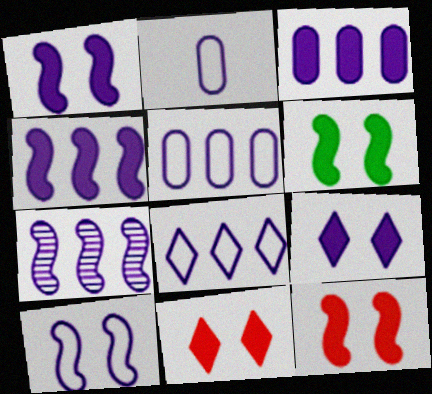[[1, 6, 12], 
[2, 7, 9], 
[2, 8, 10], 
[3, 7, 8]]